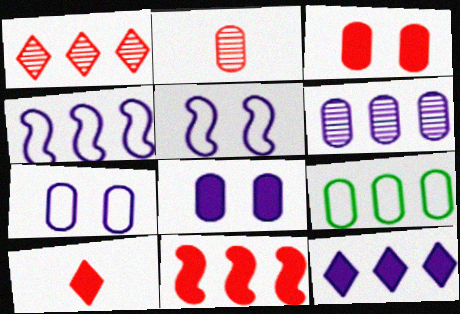[[2, 8, 9], 
[3, 10, 11], 
[4, 6, 12]]